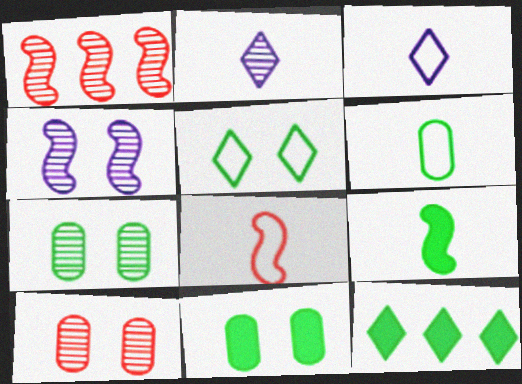[[1, 2, 7], 
[1, 3, 11], 
[3, 6, 8], 
[9, 11, 12]]